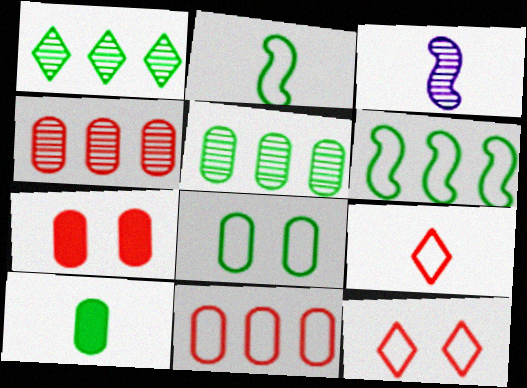[[3, 9, 10], 
[5, 8, 10]]